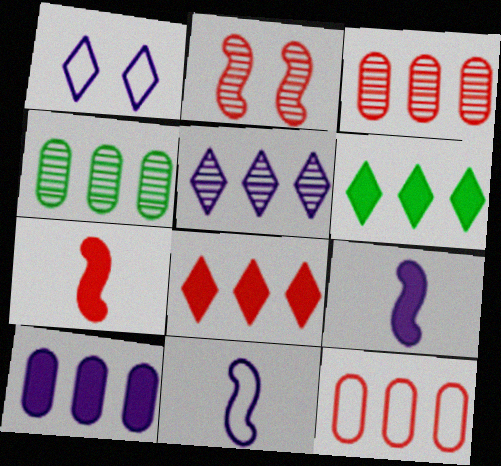[[1, 4, 7], 
[4, 10, 12]]